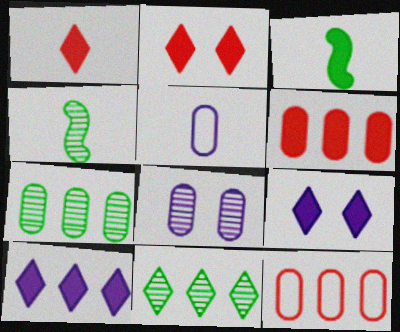[[1, 4, 5], 
[3, 6, 9], 
[4, 9, 12]]